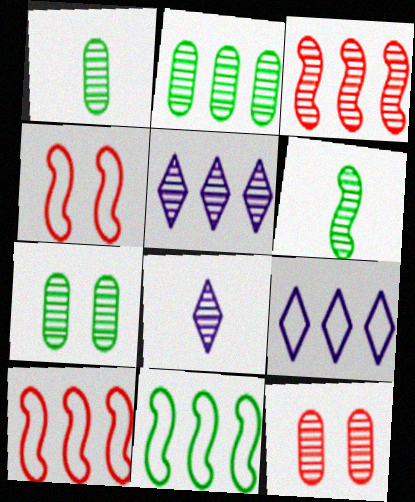[[1, 2, 7], 
[2, 3, 5], 
[3, 7, 8], 
[5, 6, 12]]